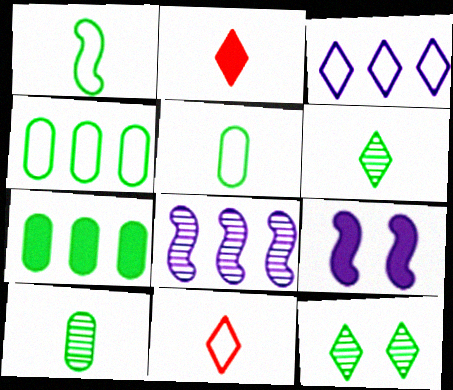[[1, 7, 12], 
[2, 3, 12], 
[2, 7, 9]]